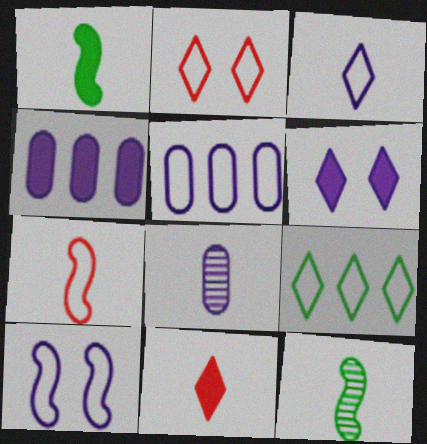[[2, 3, 9], 
[2, 4, 12], 
[3, 5, 10]]